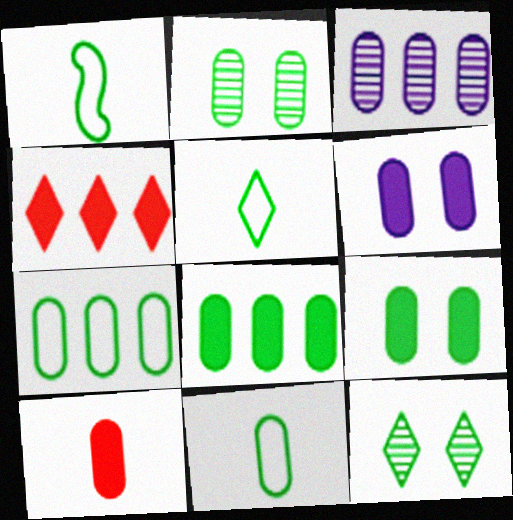[[1, 5, 11], 
[1, 8, 12], 
[2, 8, 11], 
[6, 8, 10]]